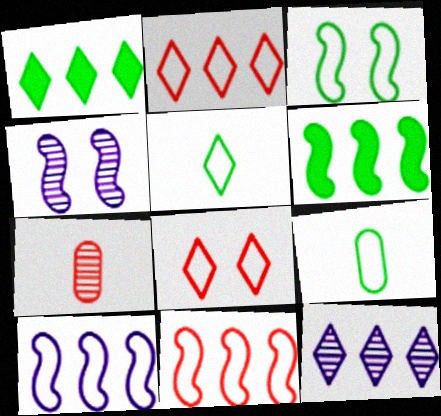[[1, 2, 12], 
[8, 9, 10]]